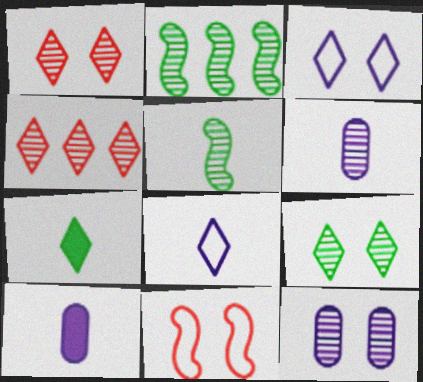[[1, 2, 6], 
[3, 4, 7], 
[4, 5, 12]]